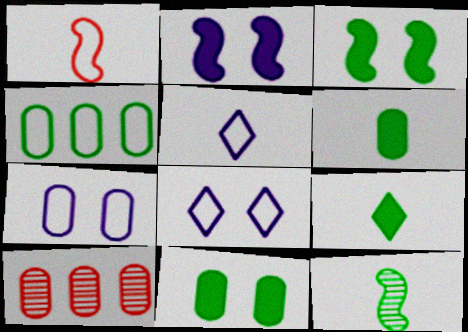[[1, 4, 8], 
[3, 5, 10], 
[6, 7, 10]]